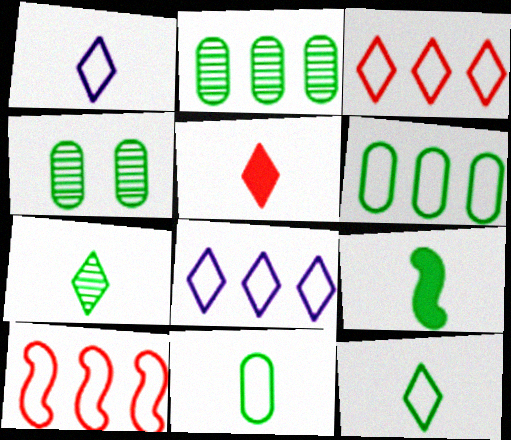[[1, 5, 7], 
[6, 8, 10], 
[7, 9, 11]]